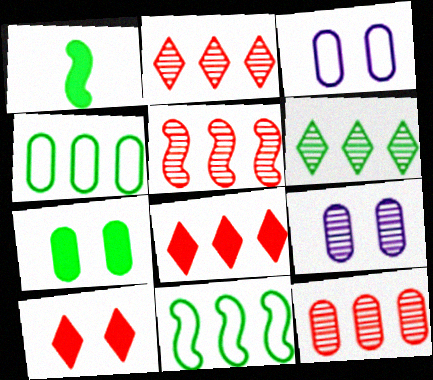[[1, 2, 3], 
[2, 5, 12]]